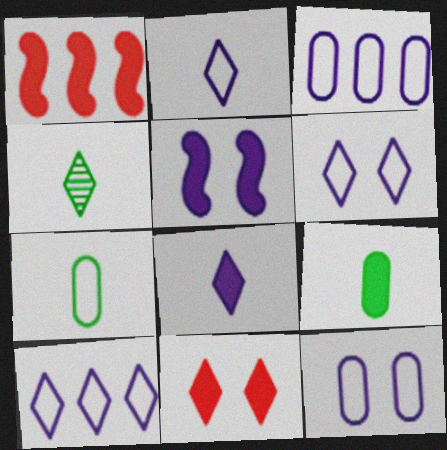[[1, 4, 12], 
[2, 6, 10], 
[4, 10, 11]]